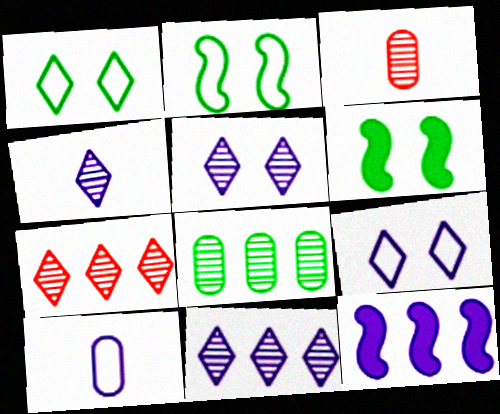[[1, 3, 12], 
[4, 5, 11], 
[5, 10, 12], 
[6, 7, 10]]